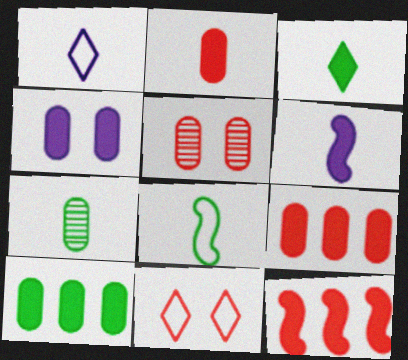[[2, 3, 6], 
[2, 4, 10], 
[3, 4, 12], 
[3, 7, 8]]